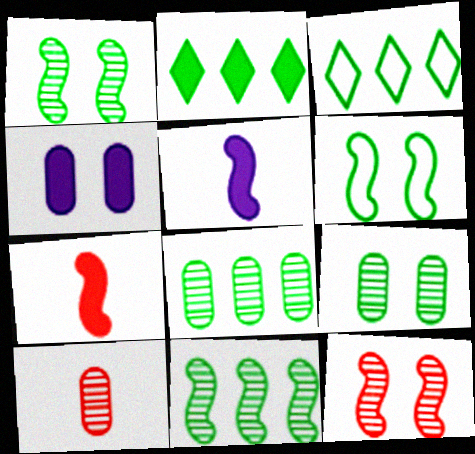[[2, 4, 7]]